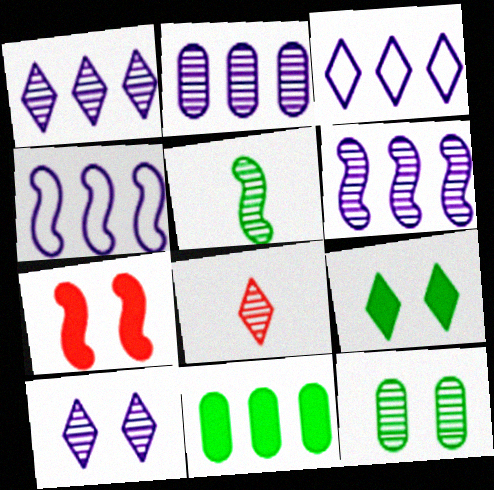[[1, 2, 6], 
[3, 8, 9], 
[4, 5, 7], 
[6, 8, 12]]